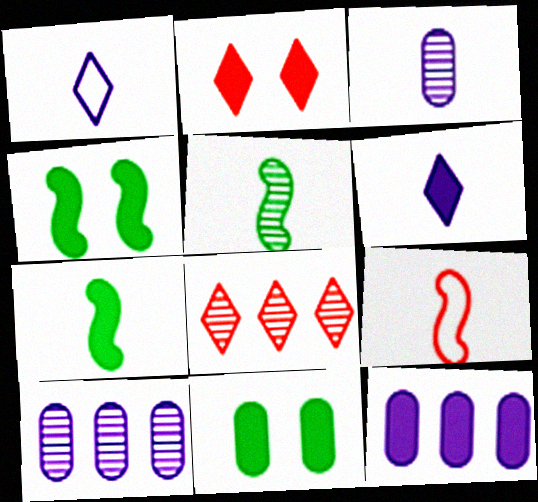[[2, 7, 12]]